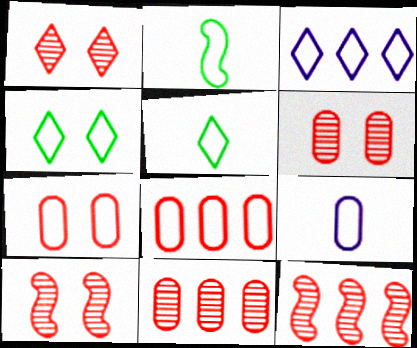[[1, 6, 10], 
[2, 3, 7]]